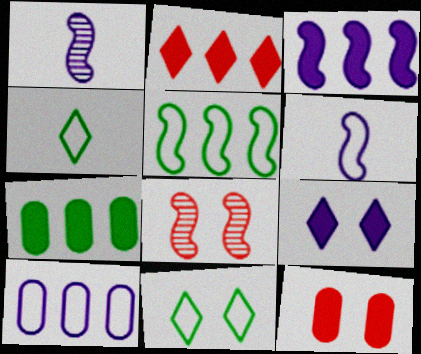[[1, 9, 10], 
[2, 3, 7]]